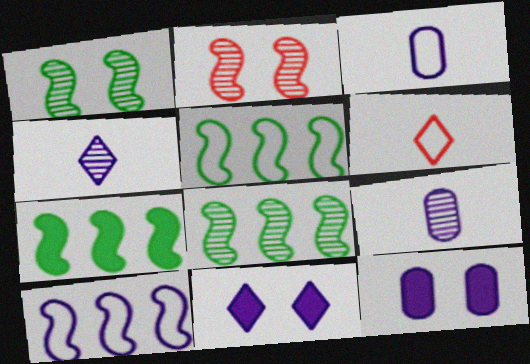[[4, 10, 12], 
[5, 7, 8], 
[6, 8, 12], 
[9, 10, 11]]